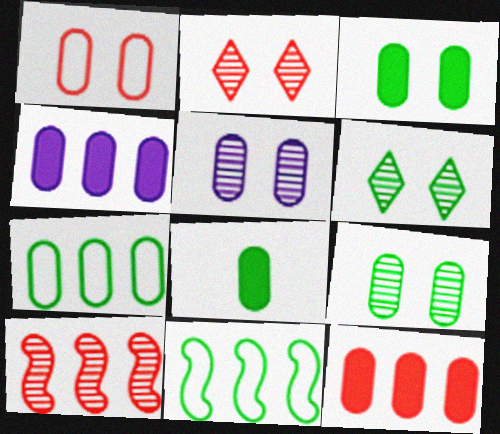[[1, 3, 5], 
[6, 8, 11], 
[7, 8, 9]]